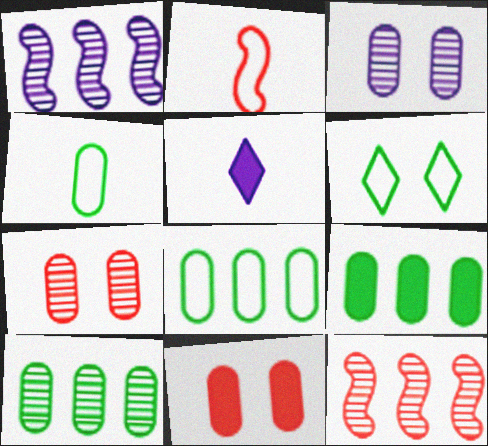[[8, 9, 10]]